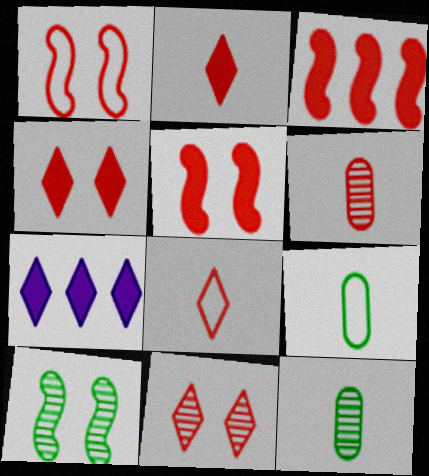[[1, 7, 12]]